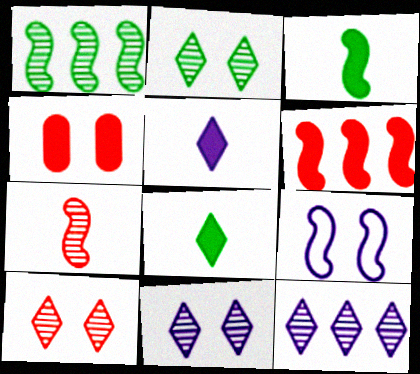[[2, 4, 9], 
[2, 10, 11]]